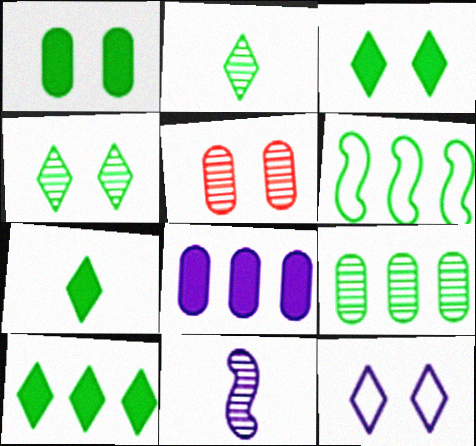[[1, 2, 6], 
[3, 7, 10], 
[6, 9, 10], 
[8, 11, 12]]